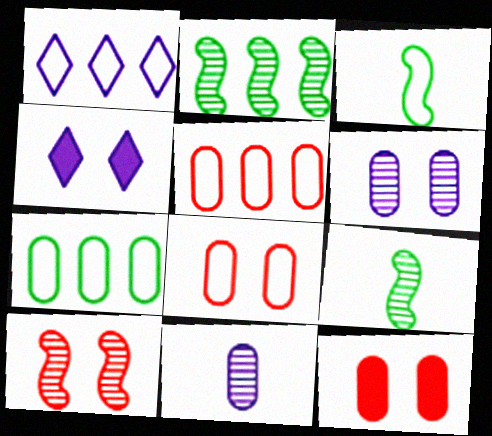[[1, 3, 8], 
[1, 9, 12], 
[4, 5, 9], 
[7, 11, 12]]